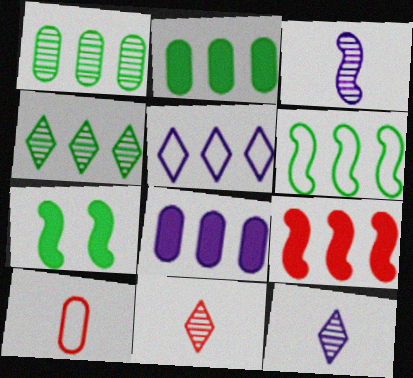[[1, 5, 9], 
[2, 4, 6]]